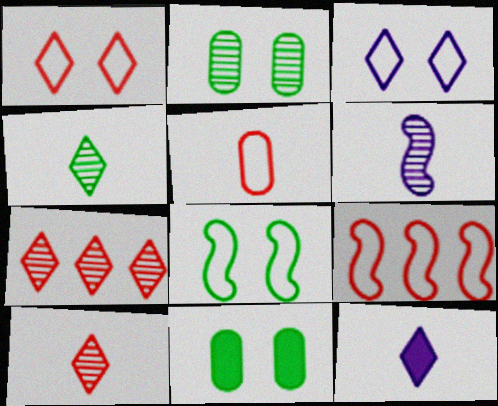[[1, 5, 9], 
[2, 6, 7], 
[2, 9, 12]]